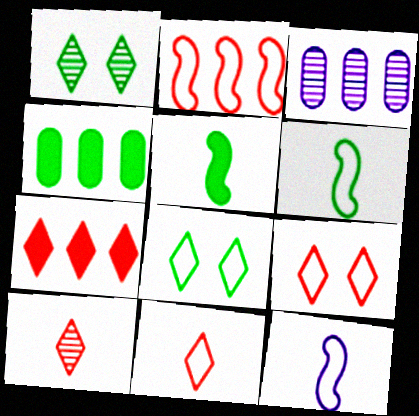[[1, 4, 6], 
[3, 5, 9], 
[7, 9, 10]]